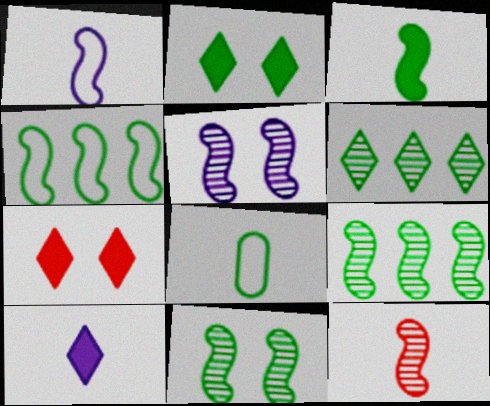[[1, 3, 12], 
[2, 8, 9], 
[3, 4, 11], 
[5, 9, 12], 
[8, 10, 12]]